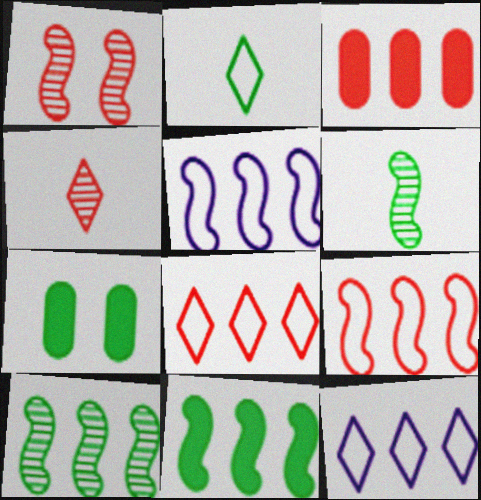[[2, 7, 10], 
[3, 10, 12], 
[4, 5, 7]]